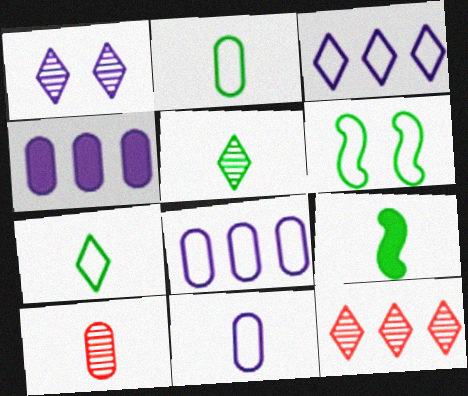[[1, 5, 12], 
[2, 5, 9]]